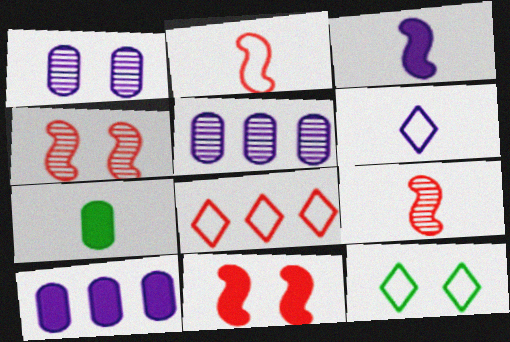[[1, 11, 12], 
[6, 7, 9], 
[6, 8, 12], 
[9, 10, 12]]